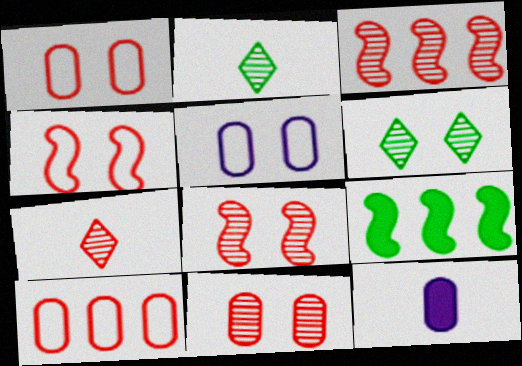[[3, 7, 11], 
[5, 7, 9]]